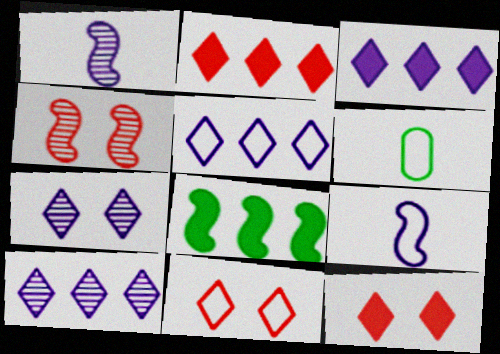[[3, 4, 6], 
[3, 5, 10], 
[4, 8, 9]]